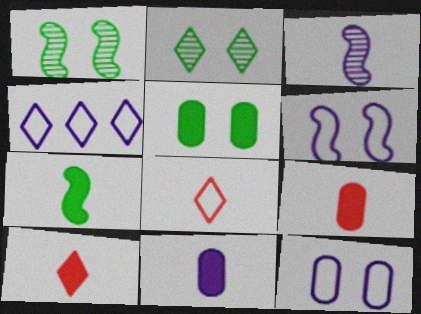[[1, 4, 9], 
[2, 4, 10], 
[7, 10, 11]]